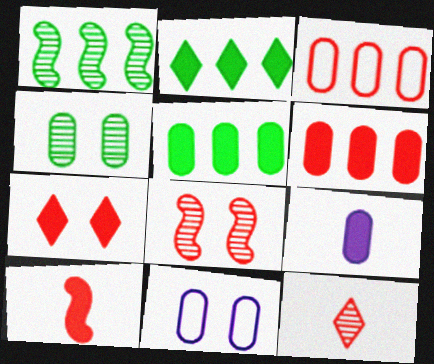[[3, 4, 9], 
[6, 7, 10]]